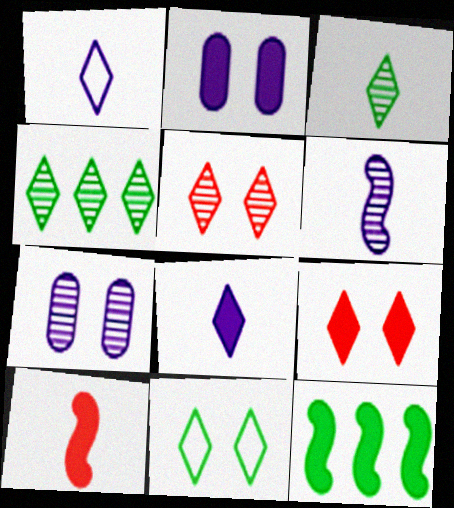[[1, 4, 9]]